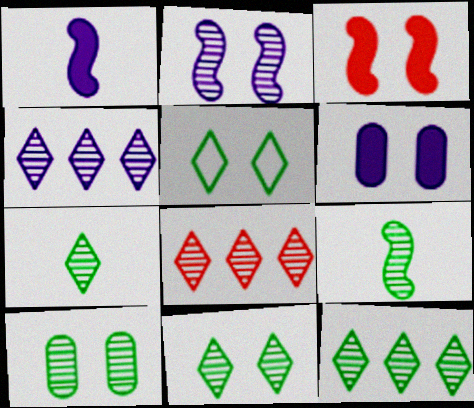[[4, 8, 12], 
[7, 11, 12], 
[9, 10, 12]]